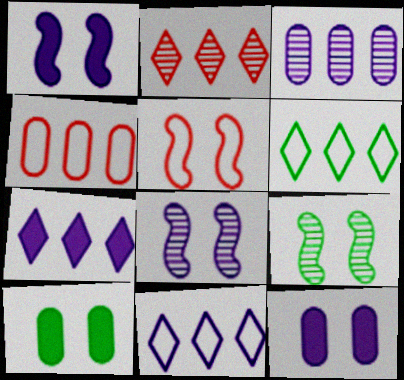[[1, 5, 9], 
[2, 6, 7]]